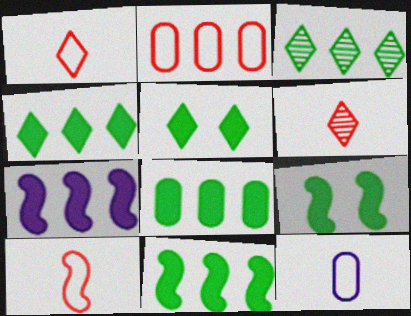[[2, 3, 7], 
[4, 8, 11]]